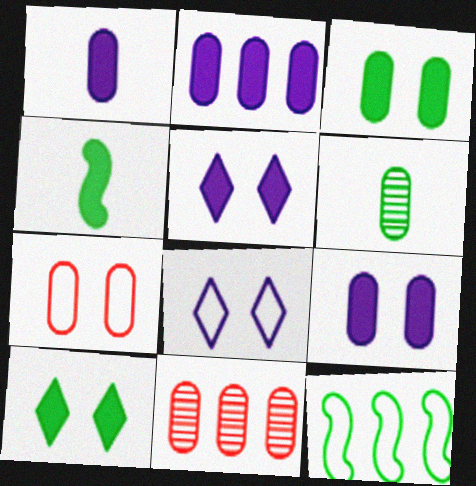[[1, 2, 9], 
[2, 6, 7], 
[4, 8, 11], 
[6, 10, 12]]